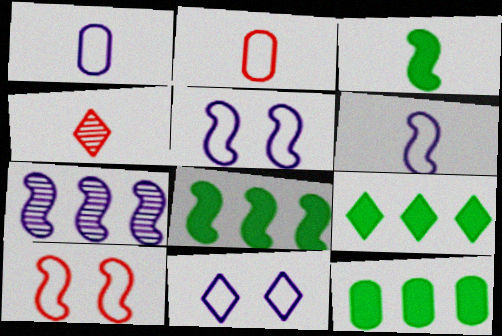[[1, 3, 4], 
[3, 7, 10], 
[4, 5, 12], 
[4, 9, 11], 
[8, 9, 12]]